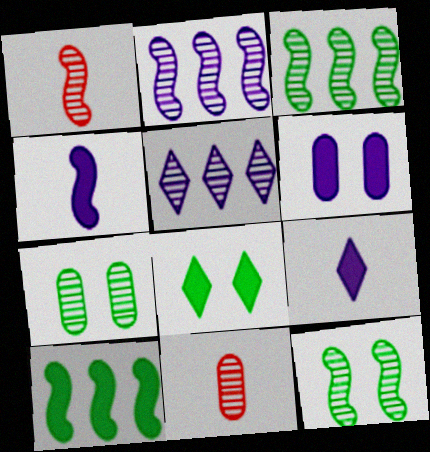[[1, 2, 12], 
[1, 5, 7], 
[5, 11, 12]]